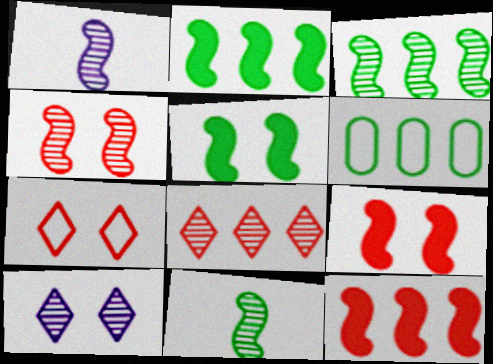[[1, 3, 4]]